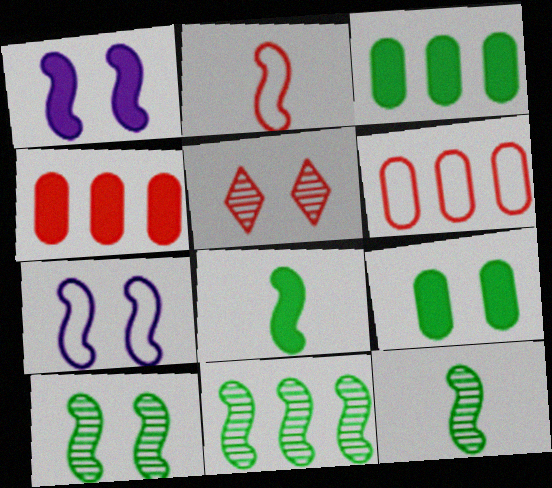[[1, 2, 11], 
[2, 4, 5], 
[5, 7, 9], 
[10, 11, 12]]